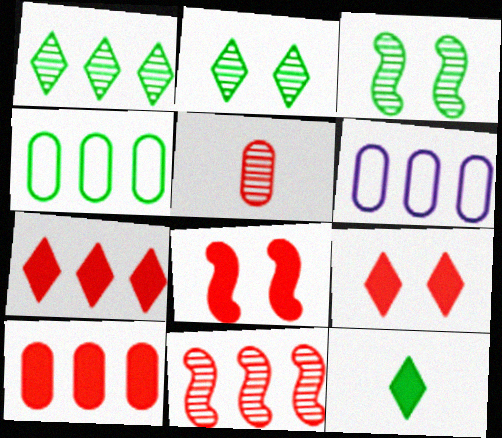[[3, 4, 12]]